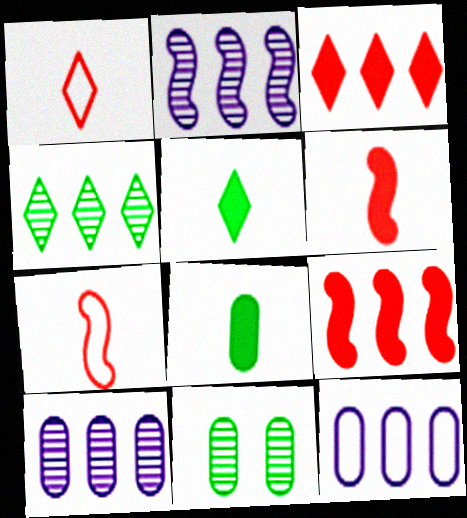[[4, 9, 12]]